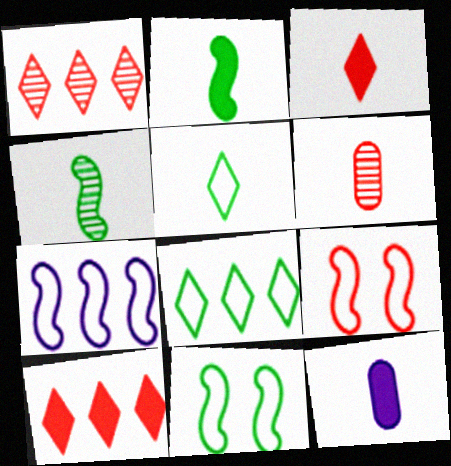[[1, 11, 12], 
[2, 3, 12], 
[6, 9, 10]]